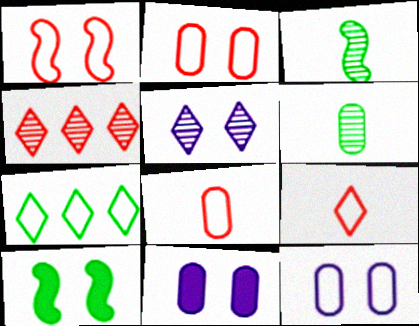[[2, 5, 10], 
[6, 7, 10]]